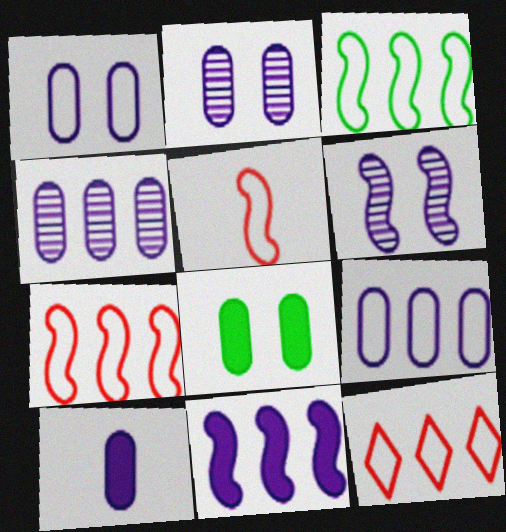[[1, 4, 10], 
[2, 9, 10], 
[3, 9, 12]]